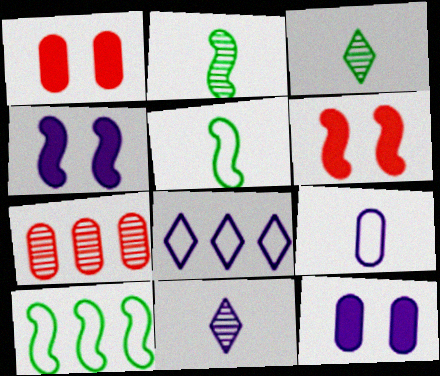[[1, 2, 8], 
[1, 10, 11]]